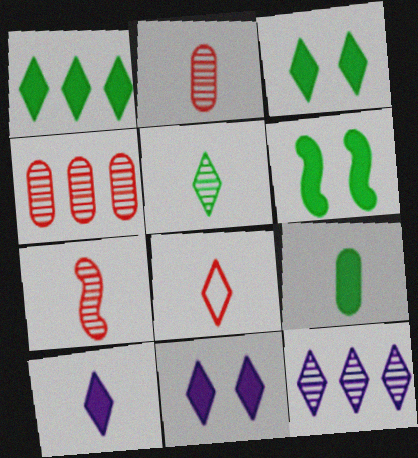[[1, 6, 9], 
[3, 8, 12], 
[5, 8, 10]]